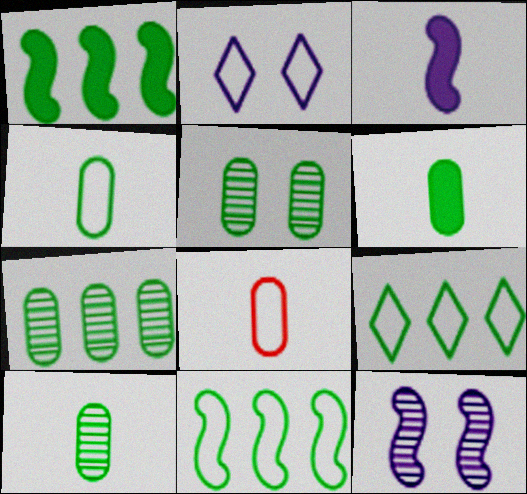[[1, 7, 9], 
[2, 8, 11], 
[4, 6, 10], 
[5, 7, 10]]